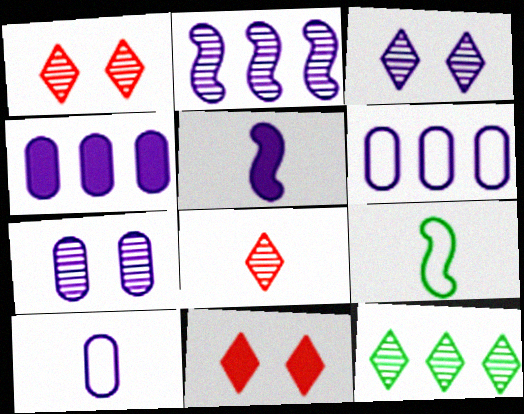[[1, 4, 9], 
[3, 5, 6], 
[3, 8, 12], 
[4, 7, 10]]